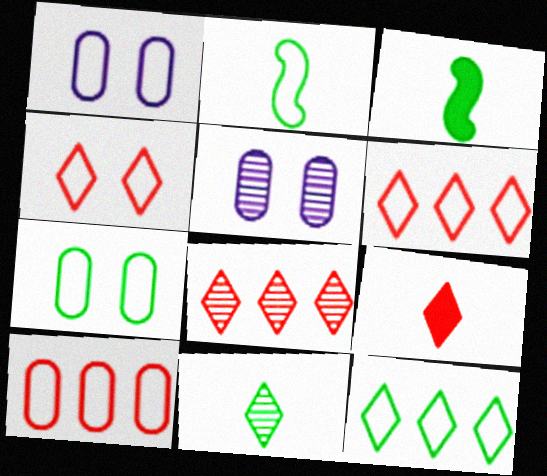[[1, 2, 6], 
[1, 3, 8], 
[2, 7, 12], 
[3, 5, 6], 
[4, 8, 9]]